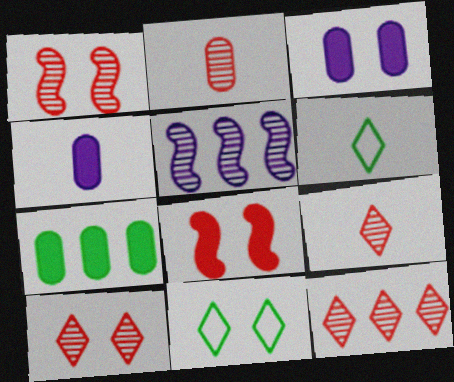[[1, 2, 12], 
[1, 3, 11], 
[9, 10, 12]]